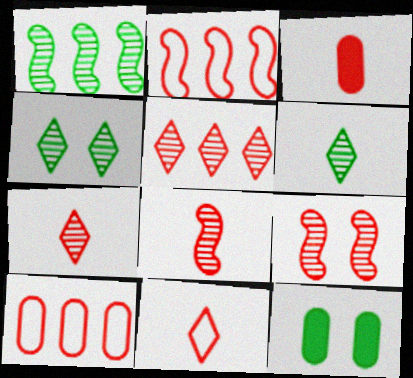[[3, 8, 11]]